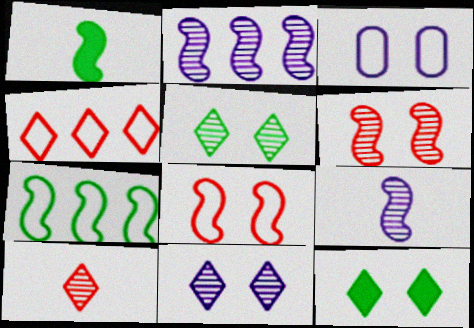[[1, 2, 8], 
[3, 6, 12]]